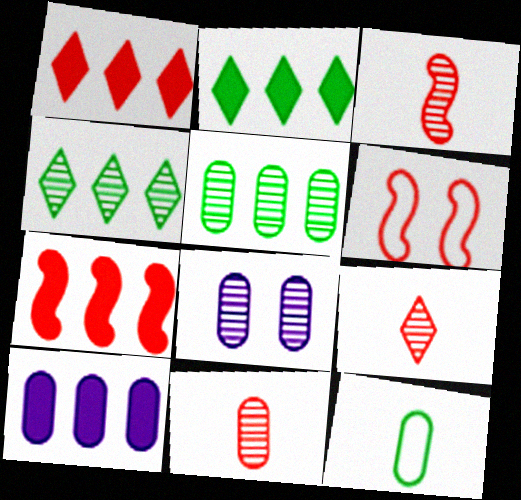[[1, 6, 11], 
[2, 7, 10], 
[3, 4, 8], 
[3, 6, 7], 
[3, 9, 11], 
[5, 8, 11]]